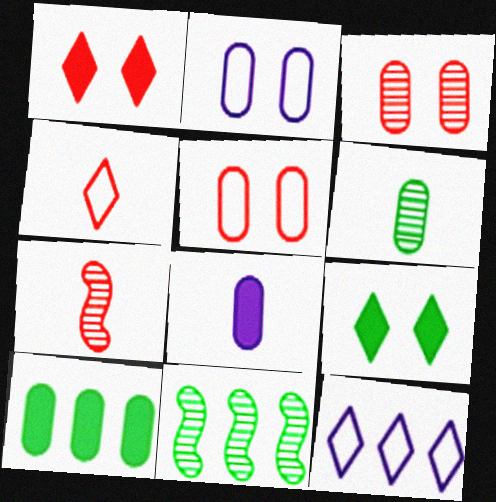[]